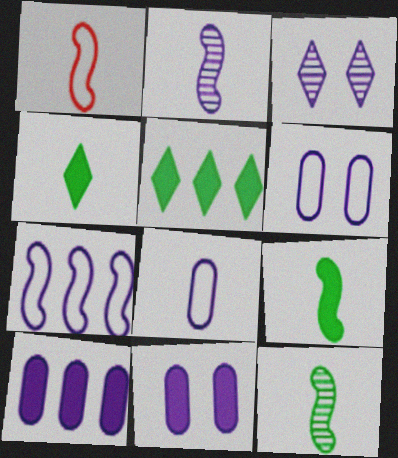[[1, 2, 9]]